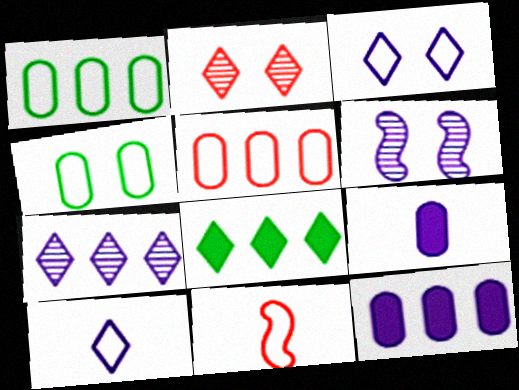[[1, 3, 11], 
[2, 8, 10], 
[6, 10, 12]]